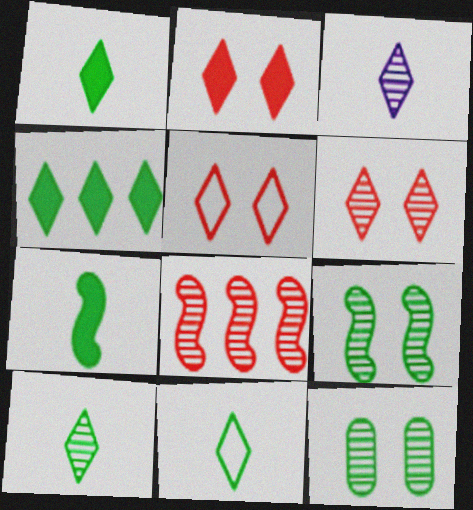[[1, 10, 11], 
[2, 5, 6], 
[3, 4, 5], 
[3, 8, 12]]